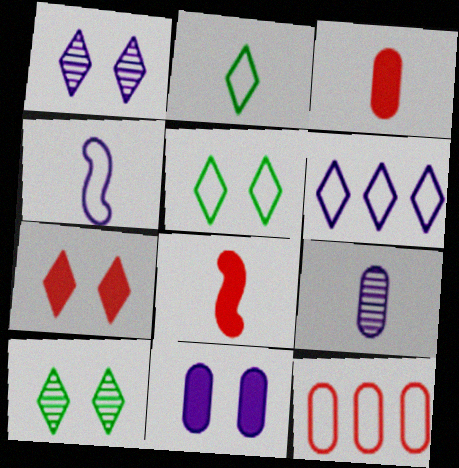[[1, 5, 7], 
[2, 8, 9], 
[4, 5, 12]]